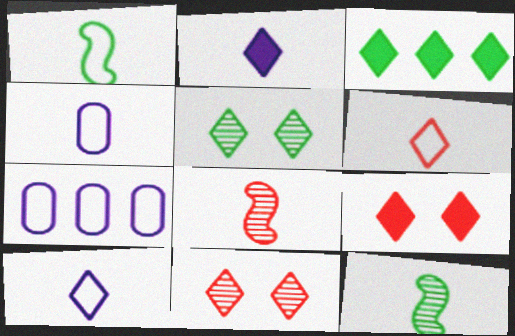[[1, 4, 6], 
[2, 3, 9], 
[3, 10, 11], 
[7, 9, 12]]